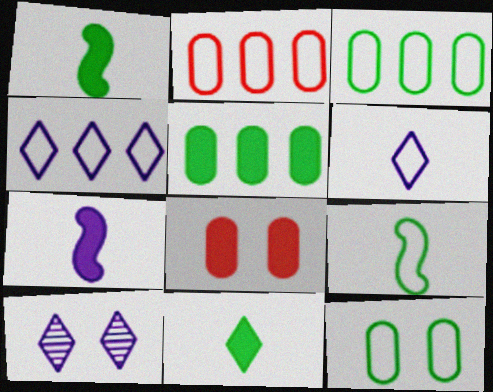[[1, 2, 10]]